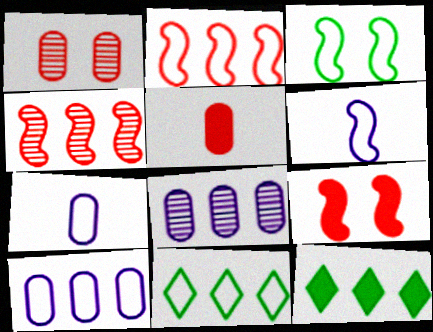[[1, 6, 12], 
[2, 3, 6], 
[2, 8, 12], 
[2, 10, 11], 
[4, 10, 12]]